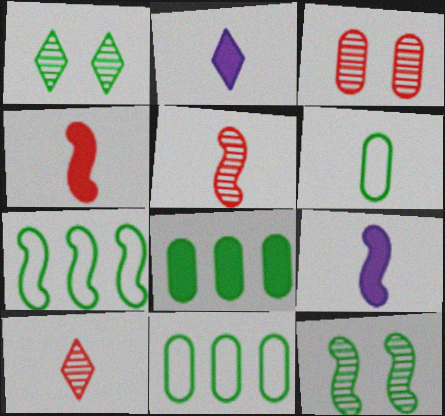[[2, 3, 7], 
[2, 5, 6], 
[6, 9, 10]]